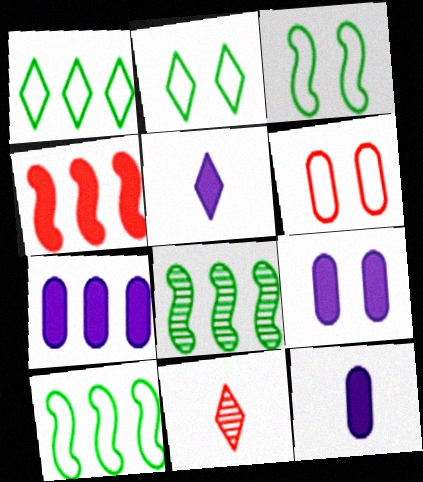[[3, 7, 11], 
[4, 6, 11], 
[5, 6, 8], 
[7, 9, 12], 
[9, 10, 11]]